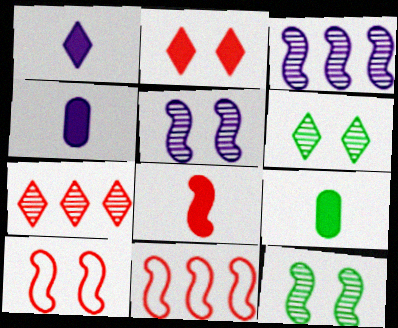[[1, 8, 9], 
[4, 6, 11]]